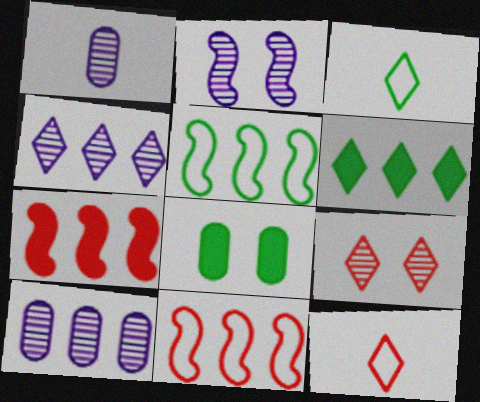[[1, 2, 4], 
[6, 10, 11]]